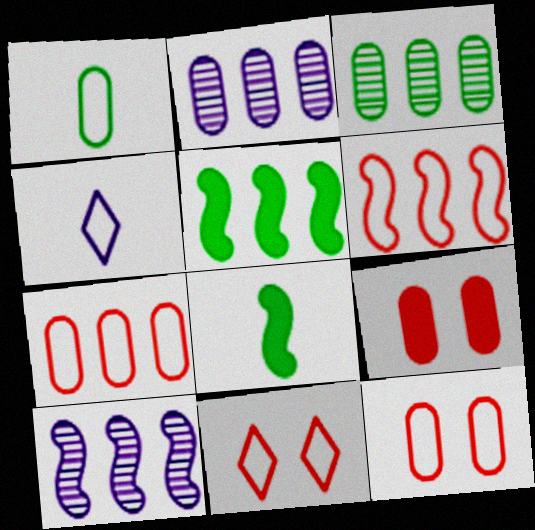[[1, 2, 9], 
[2, 8, 11], 
[5, 6, 10]]